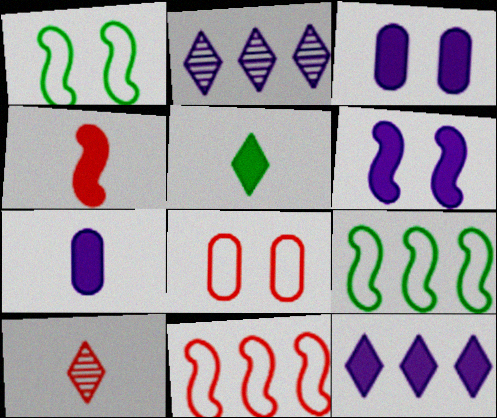[[3, 9, 10], 
[4, 5, 7], 
[6, 7, 12]]